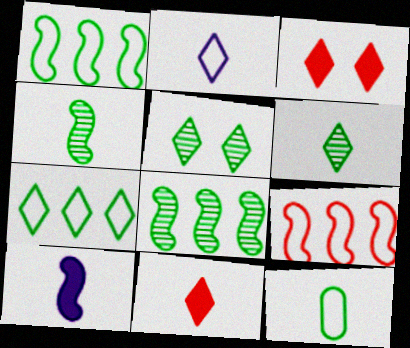[[2, 6, 11]]